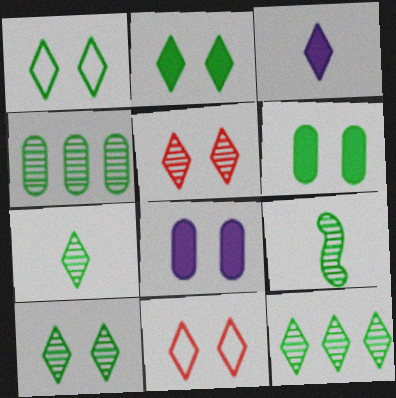[[1, 2, 10], 
[3, 11, 12], 
[4, 9, 10], 
[7, 10, 12]]